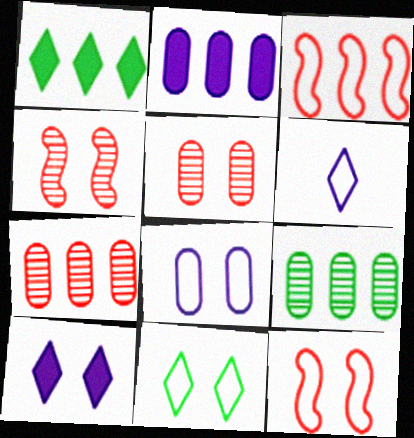[[8, 11, 12]]